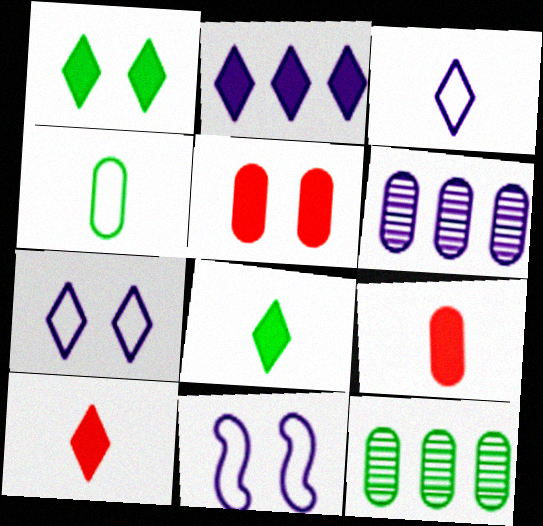[[1, 2, 10], 
[4, 5, 6], 
[10, 11, 12]]